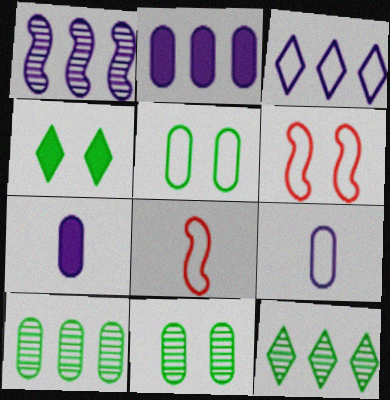[[1, 2, 3], 
[3, 5, 8], 
[6, 7, 12]]